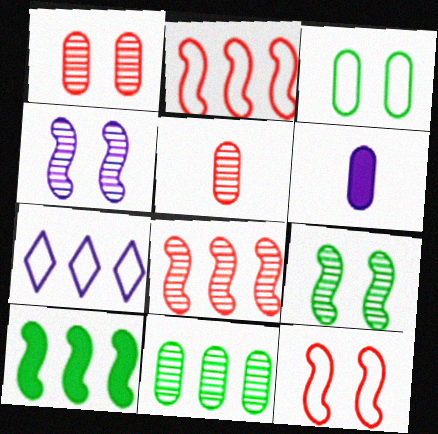[[4, 6, 7]]